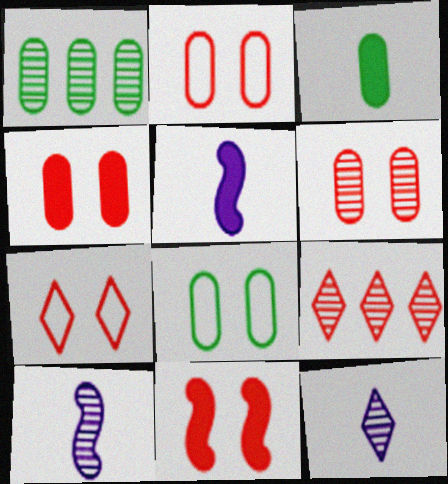[[1, 3, 8], 
[1, 5, 7], 
[2, 4, 6], 
[5, 8, 9], 
[6, 7, 11]]